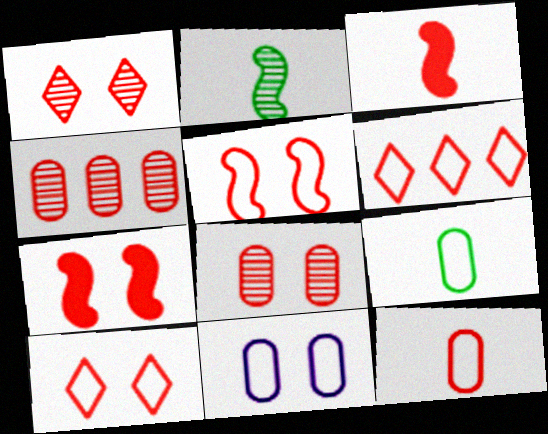[[3, 4, 10], 
[3, 6, 8], 
[5, 6, 12], 
[7, 8, 10]]